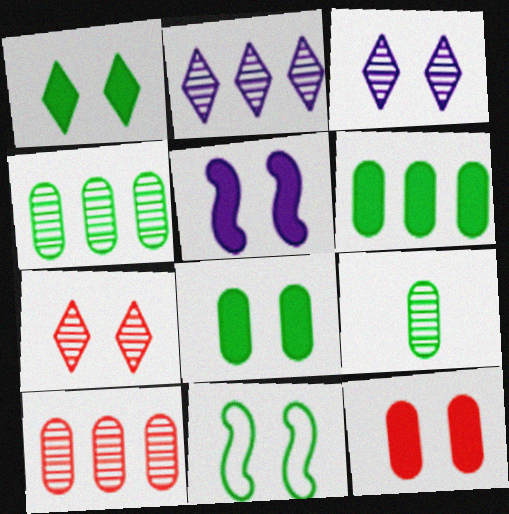[[1, 5, 12], 
[3, 11, 12]]